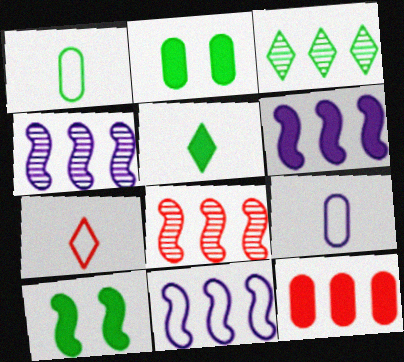[[1, 3, 10], 
[2, 4, 7], 
[3, 11, 12], 
[4, 6, 11]]